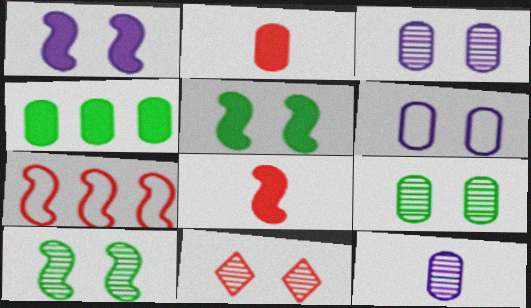[[2, 7, 11], 
[3, 10, 11], 
[5, 6, 11]]